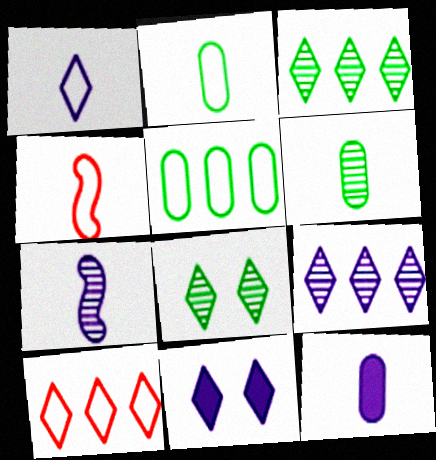[[1, 2, 4], 
[1, 7, 12], 
[1, 9, 11]]